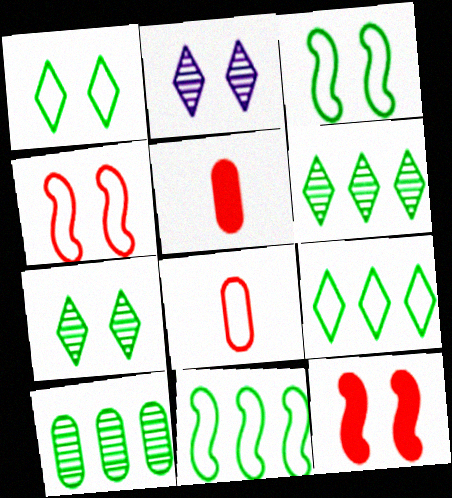[[2, 5, 11]]